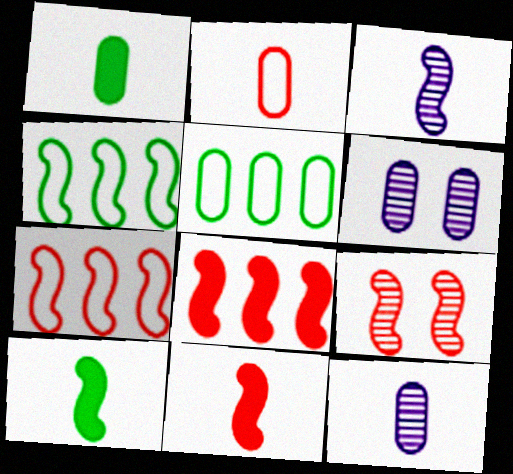[[1, 2, 12], 
[7, 9, 11]]